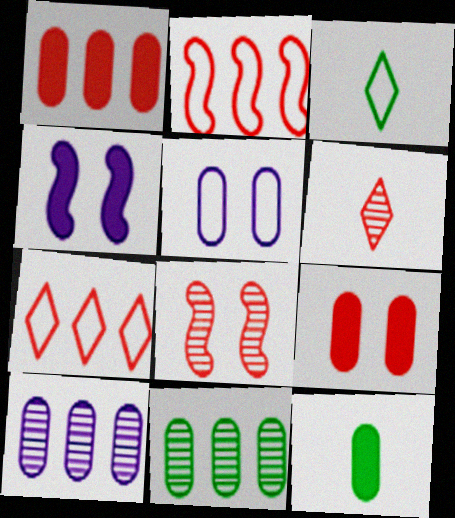[[2, 3, 5], 
[2, 6, 9]]